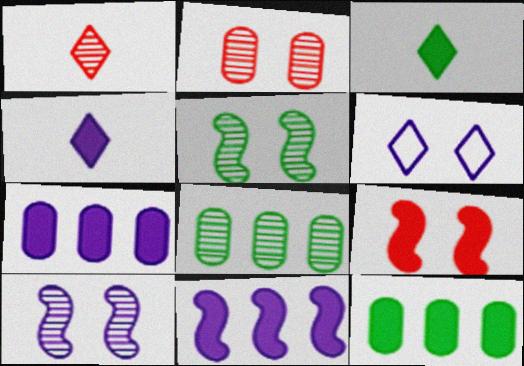[[1, 8, 10], 
[3, 7, 9], 
[4, 9, 12]]